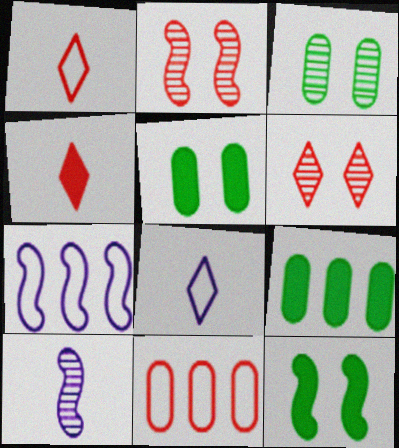[[2, 4, 11], 
[2, 8, 9], 
[3, 4, 7]]